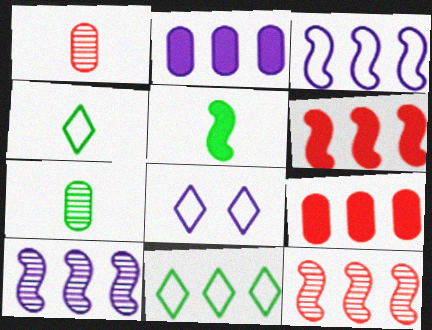[[2, 11, 12], 
[4, 5, 7], 
[6, 7, 8], 
[9, 10, 11]]